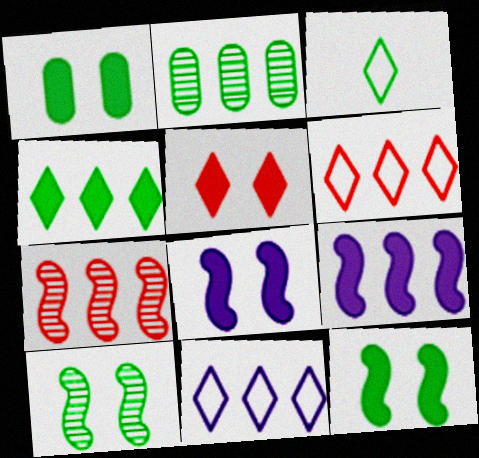[[1, 5, 8], 
[2, 3, 12], 
[2, 6, 9]]